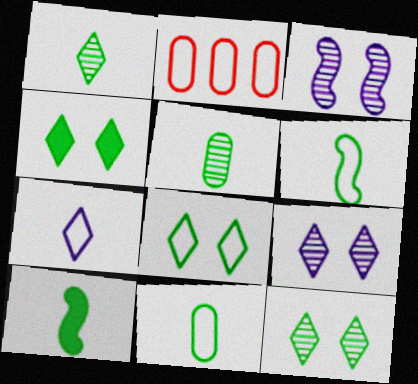[[1, 10, 11], 
[2, 9, 10], 
[4, 8, 12]]